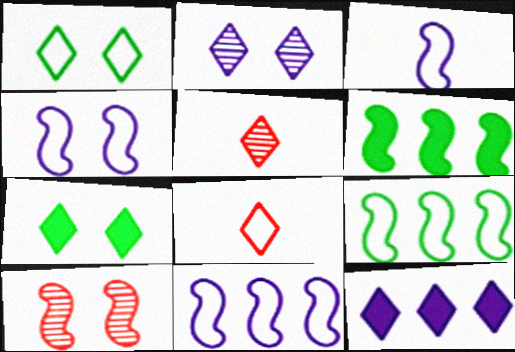[[1, 5, 12], 
[3, 4, 11], 
[3, 6, 10]]